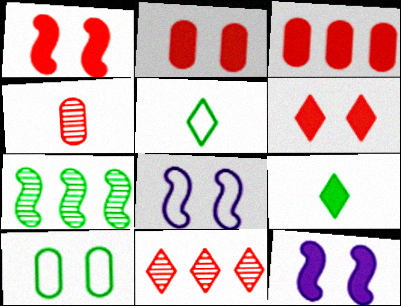[[1, 2, 6], 
[3, 9, 12], 
[7, 9, 10]]